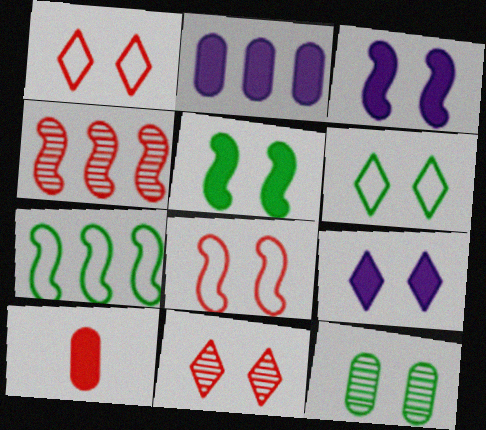[[1, 3, 12], 
[1, 4, 10], 
[5, 6, 12], 
[6, 9, 11], 
[8, 9, 12]]